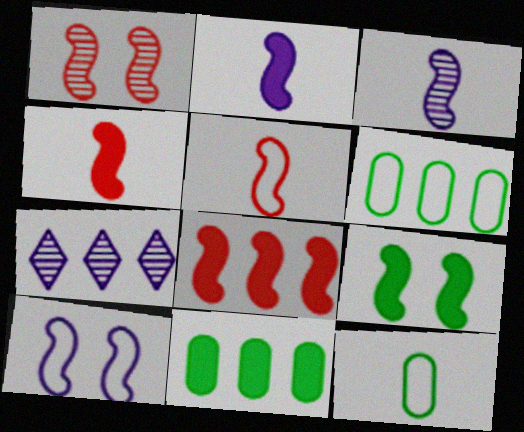[[1, 5, 8], 
[1, 9, 10], 
[2, 8, 9], 
[6, 7, 8]]